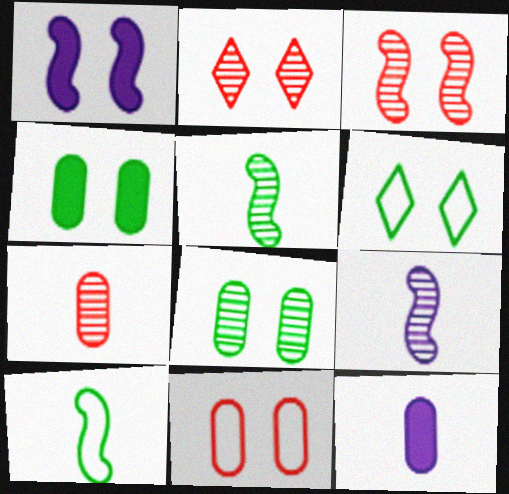[]